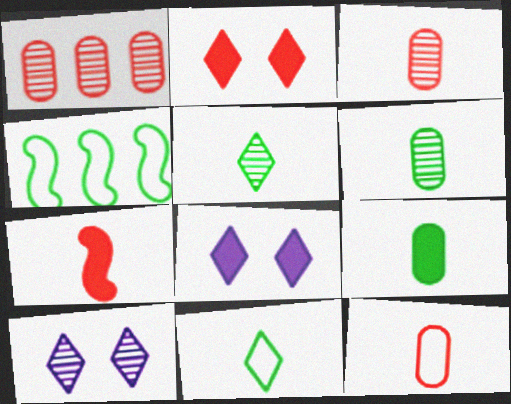[[3, 4, 8]]